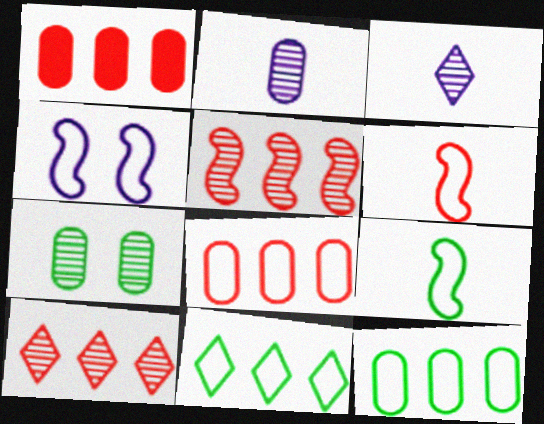[[3, 5, 7]]